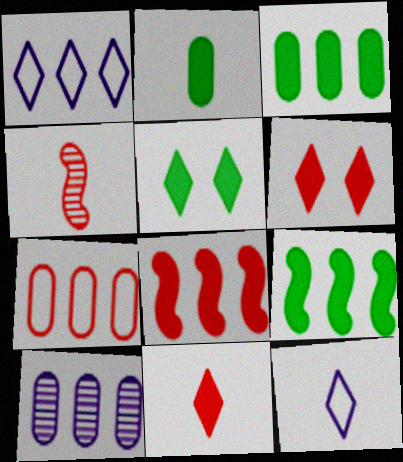[[2, 4, 12], 
[2, 5, 9], 
[3, 7, 10], 
[4, 6, 7]]